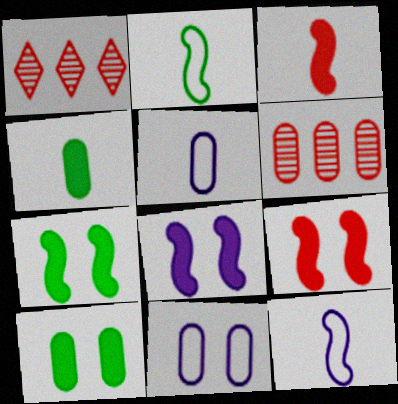[[1, 5, 7], 
[1, 10, 12], 
[4, 6, 11], 
[5, 6, 10], 
[7, 8, 9]]